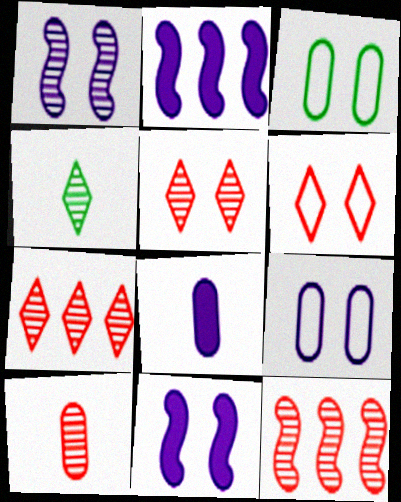[[3, 5, 11], 
[5, 10, 12]]